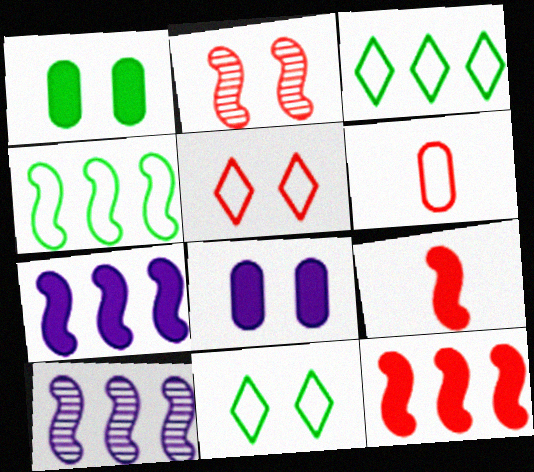[[2, 8, 11], 
[4, 10, 12]]